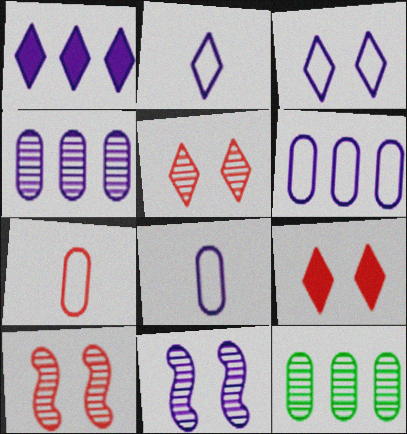[[1, 8, 11]]